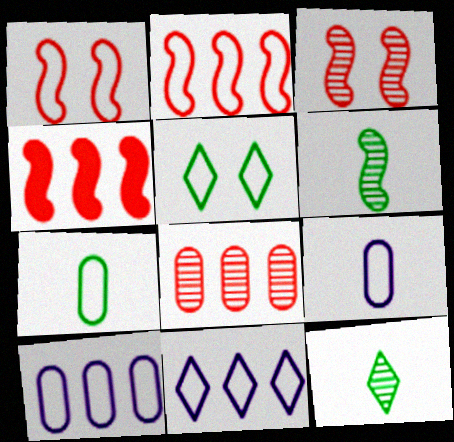[[1, 7, 11], 
[2, 5, 9]]